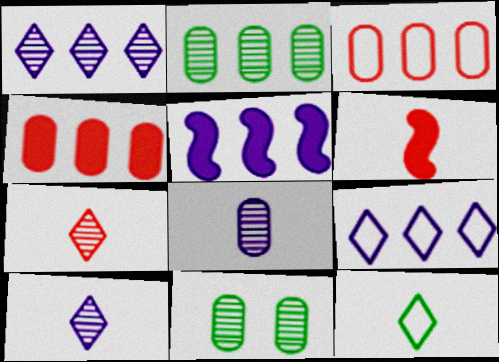[[6, 8, 12], 
[6, 9, 11]]